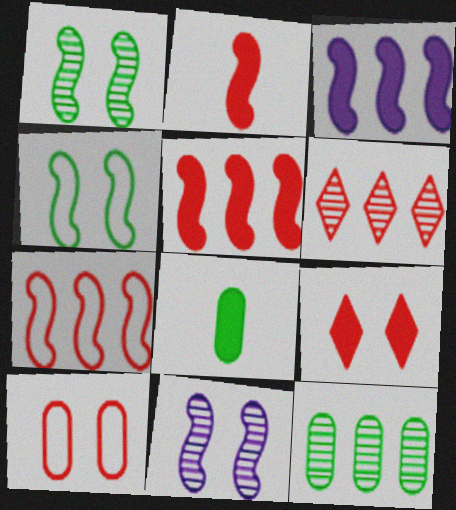[[2, 6, 10], 
[3, 8, 9]]